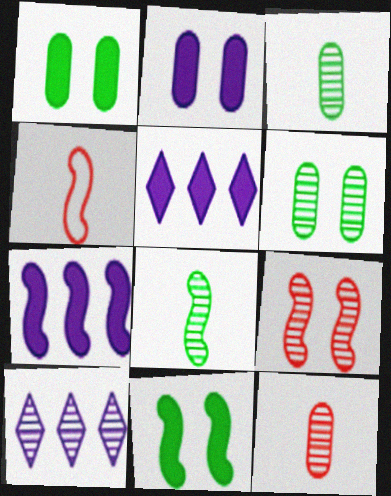[[1, 4, 10], 
[3, 9, 10], 
[4, 5, 6]]